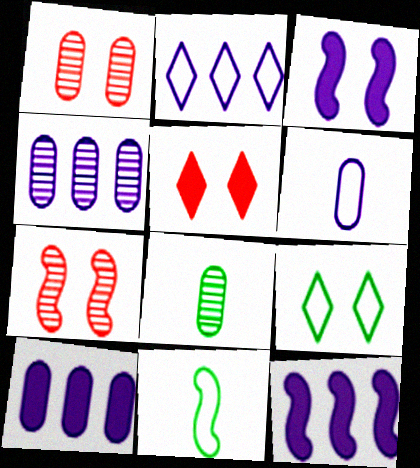[[1, 3, 9], 
[1, 4, 8], 
[2, 4, 12], 
[4, 5, 11], 
[7, 11, 12]]